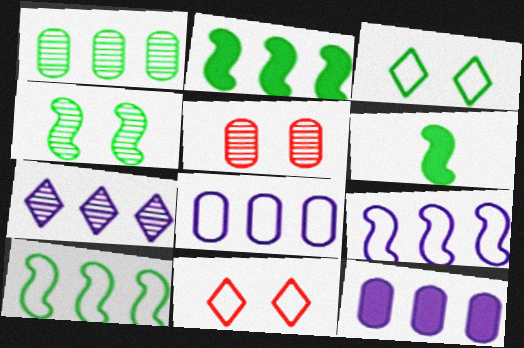[[1, 3, 6], 
[4, 6, 10], 
[7, 9, 12]]